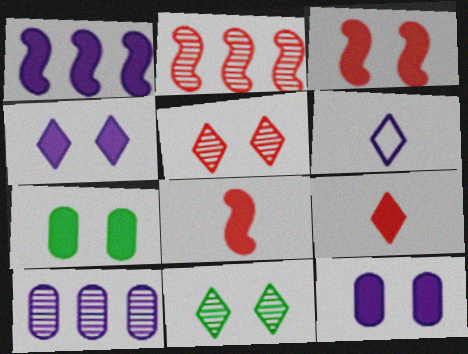[[1, 7, 9], 
[2, 6, 7], 
[3, 4, 7]]